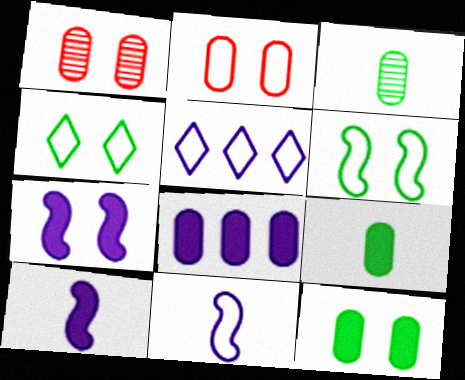[[1, 4, 7], 
[2, 3, 8]]